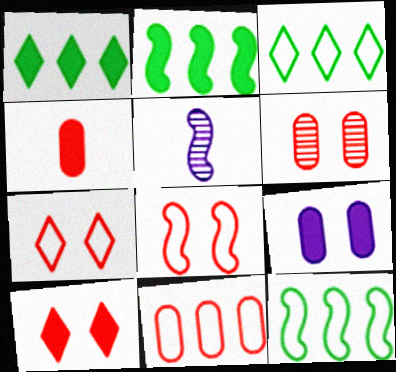[[2, 5, 8], 
[4, 6, 11], 
[6, 8, 10]]